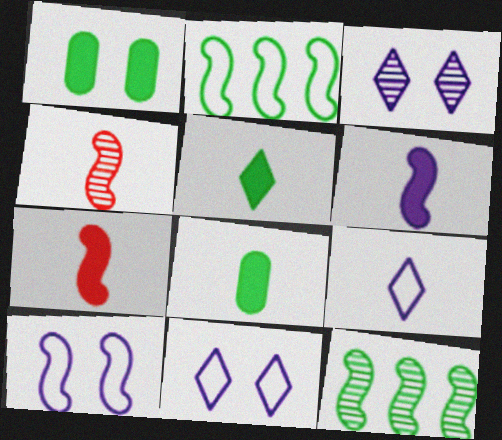[[4, 8, 9], 
[7, 10, 12]]